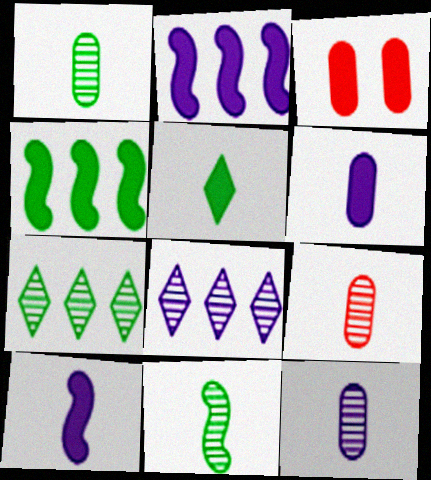[[1, 9, 12], 
[2, 3, 5]]